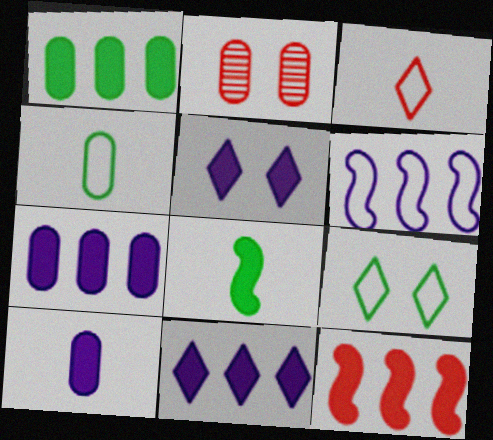[[1, 11, 12], 
[2, 3, 12], 
[2, 4, 7]]